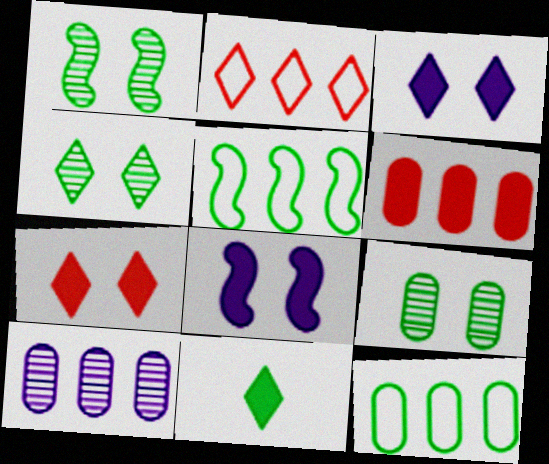[[1, 4, 9], 
[1, 11, 12], 
[5, 9, 11], 
[6, 8, 11], 
[6, 10, 12]]